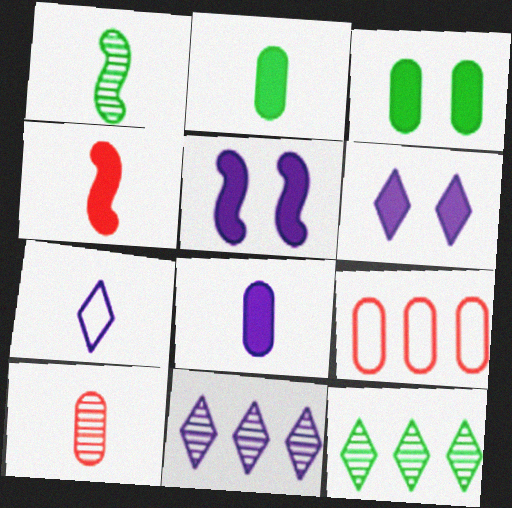[[1, 6, 9], 
[6, 7, 11]]